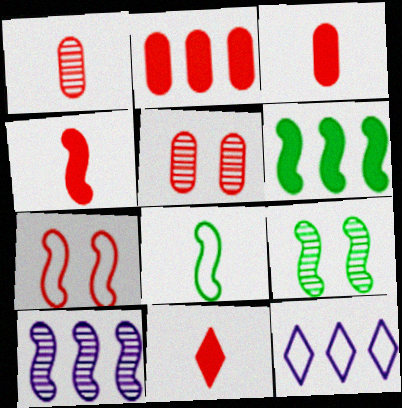[[3, 4, 11], 
[3, 9, 12], 
[6, 8, 9]]